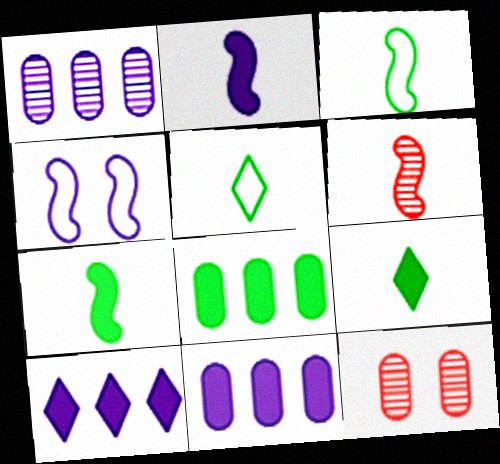[[2, 3, 6], 
[3, 10, 12]]